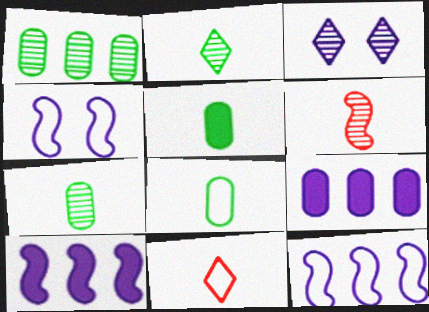[[1, 3, 6], 
[5, 7, 8]]